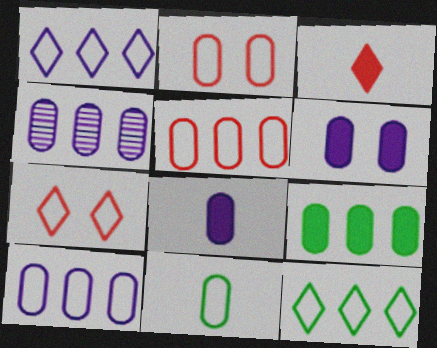[[2, 10, 11], 
[4, 5, 9]]